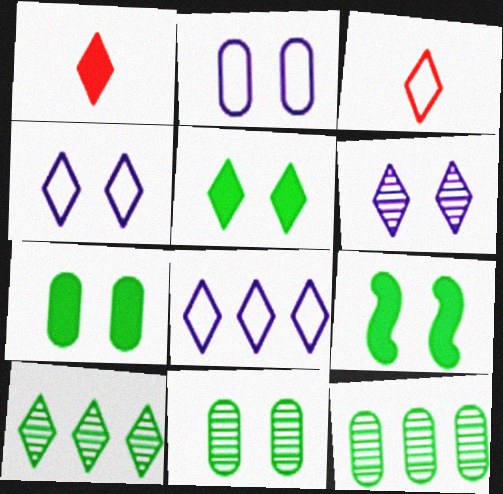[[1, 4, 10], 
[5, 7, 9]]